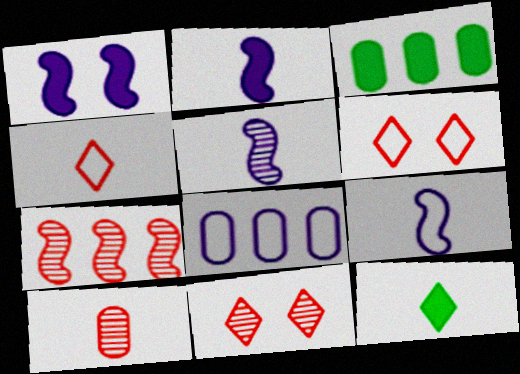[[2, 5, 9], 
[3, 5, 6], 
[3, 9, 11], 
[7, 10, 11], 
[9, 10, 12]]